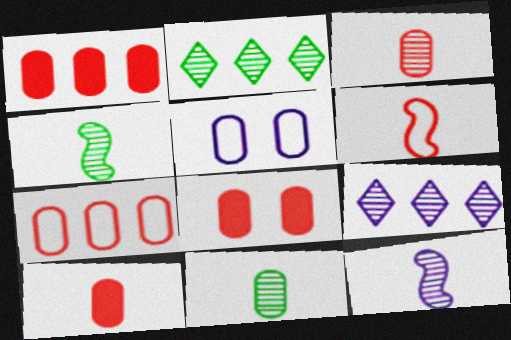[[1, 5, 11], 
[1, 8, 10], 
[3, 7, 8]]